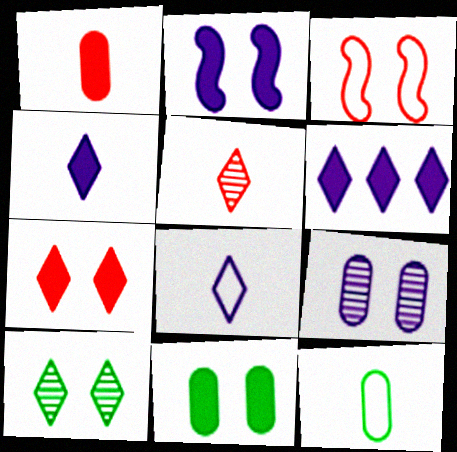[[2, 7, 11]]